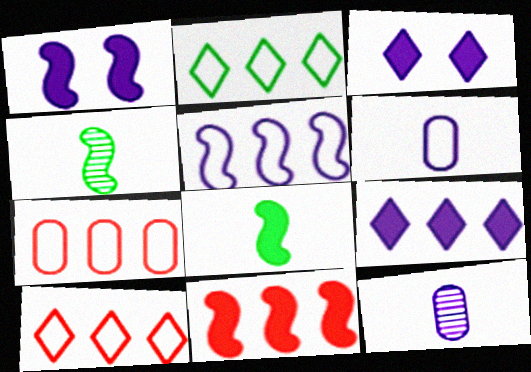[[1, 8, 11], 
[2, 5, 7], 
[3, 4, 7], 
[3, 5, 12]]